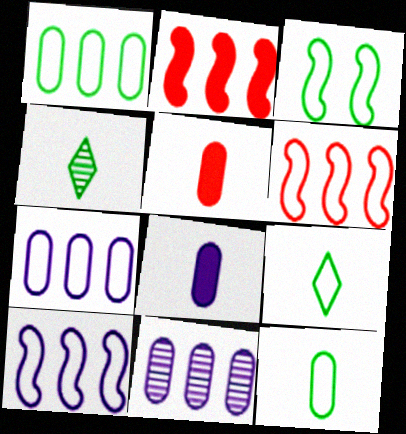[[1, 3, 9]]